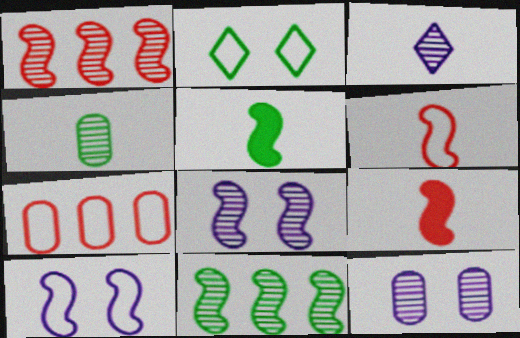[[1, 5, 10], 
[9, 10, 11]]